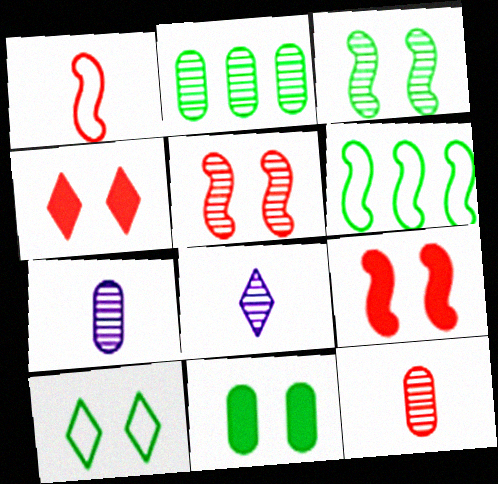[[2, 5, 8], 
[3, 10, 11], 
[4, 6, 7]]